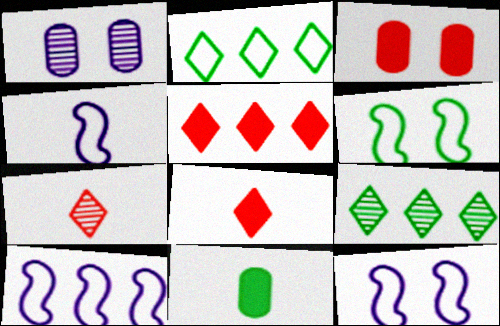[[3, 4, 9], 
[4, 7, 11], 
[4, 10, 12], 
[6, 9, 11]]